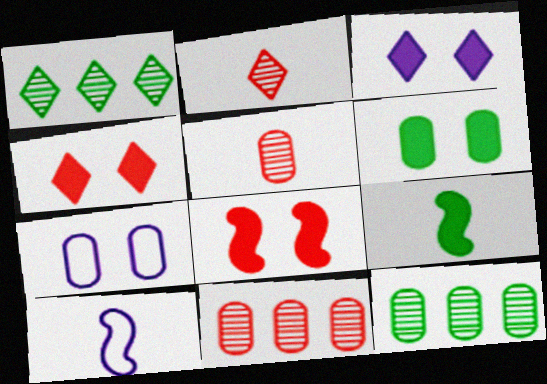[[3, 6, 8], 
[4, 10, 12]]